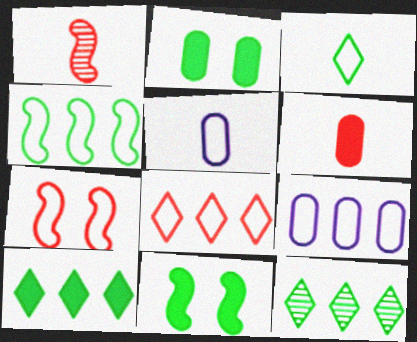[[3, 7, 9], 
[4, 8, 9]]